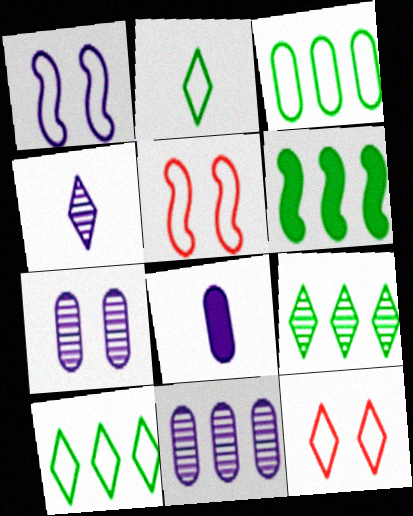[[3, 6, 9], 
[5, 8, 9]]